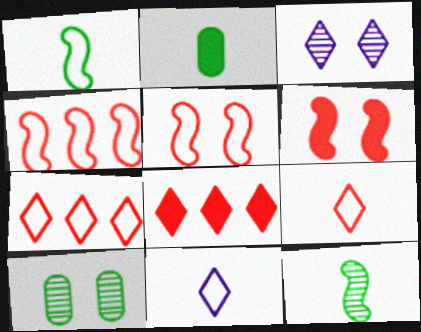[[2, 3, 4]]